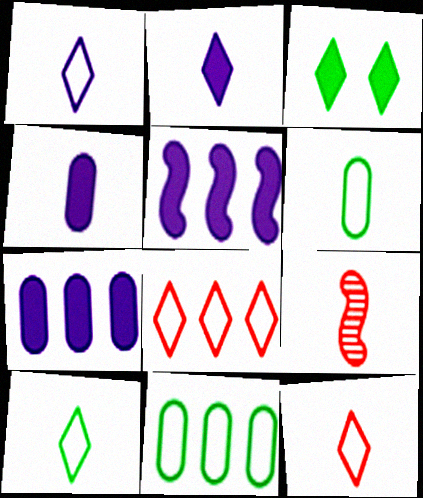[[1, 10, 12], 
[2, 6, 9], 
[4, 9, 10]]